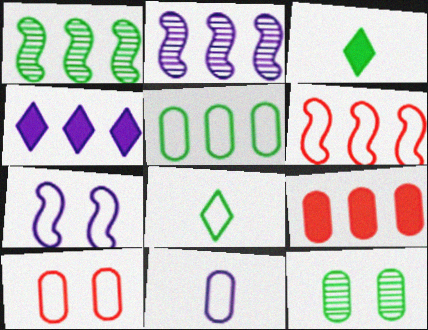[[2, 3, 10], 
[5, 10, 11], 
[9, 11, 12]]